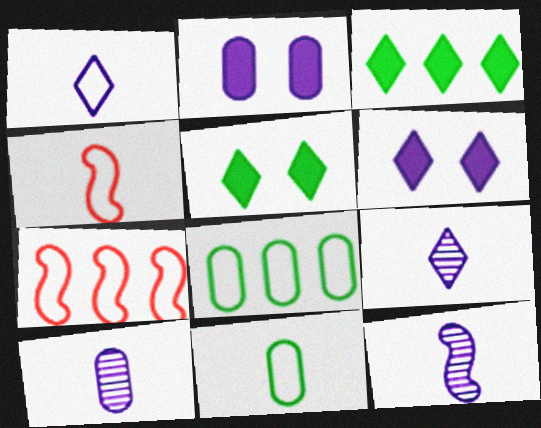[[1, 4, 11], 
[5, 7, 10], 
[9, 10, 12]]